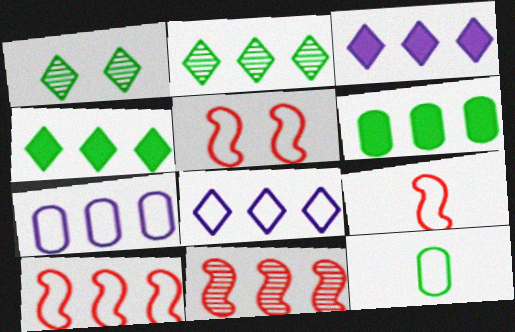[[4, 7, 11], 
[5, 8, 12], 
[5, 9, 10], 
[6, 8, 11]]